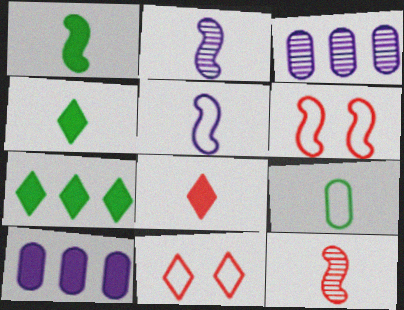[[1, 3, 11], 
[1, 5, 12], 
[2, 8, 9], 
[3, 4, 6]]